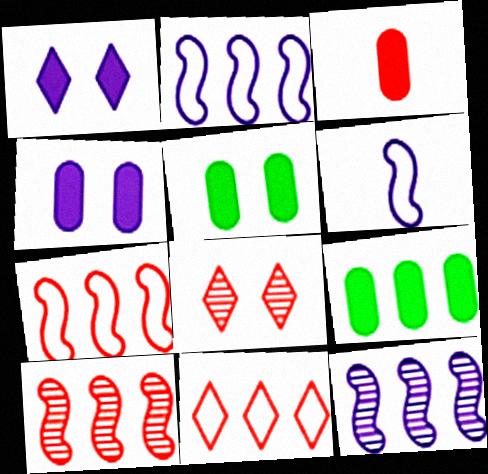[[3, 4, 9], 
[3, 7, 8], 
[6, 8, 9], 
[9, 11, 12]]